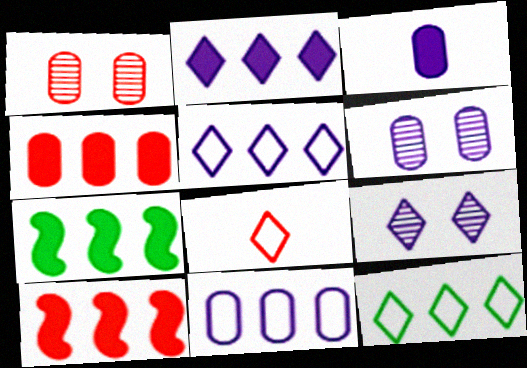[[1, 8, 10], 
[2, 4, 7], 
[3, 6, 11], 
[6, 7, 8]]